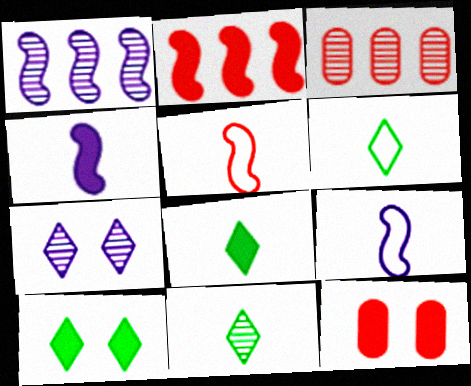[[1, 6, 12], 
[3, 9, 10], 
[6, 8, 11]]